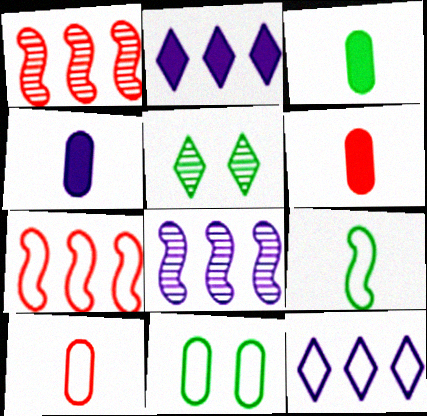[[3, 4, 6], 
[4, 5, 7]]